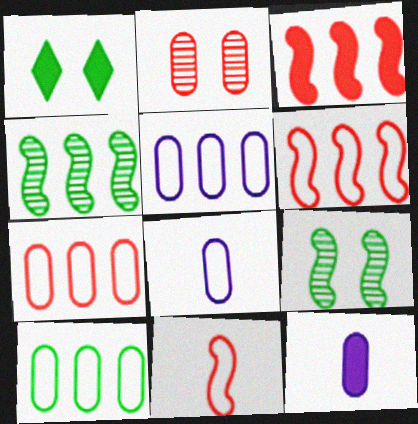[[1, 3, 12], 
[2, 10, 12], 
[5, 7, 10]]